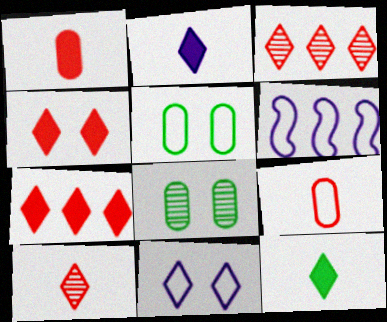[[3, 11, 12]]